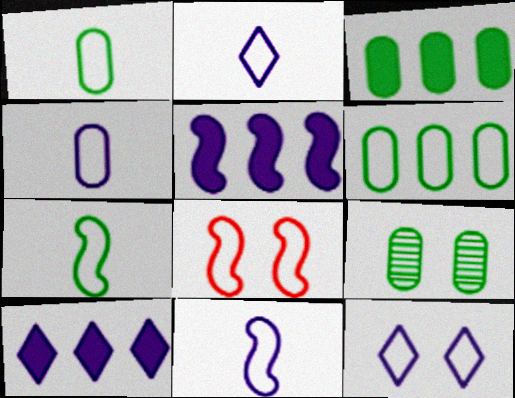[[1, 3, 9], 
[2, 4, 11], 
[2, 6, 8]]